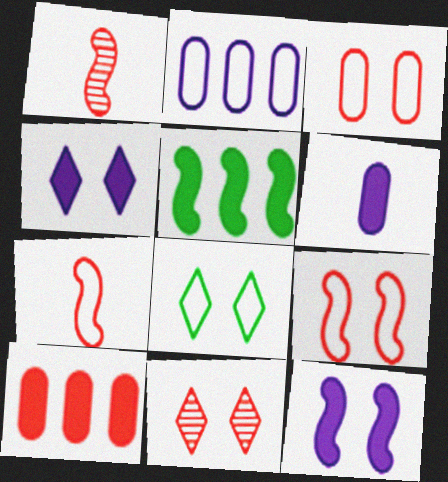[[2, 7, 8], 
[4, 8, 11], 
[7, 10, 11]]